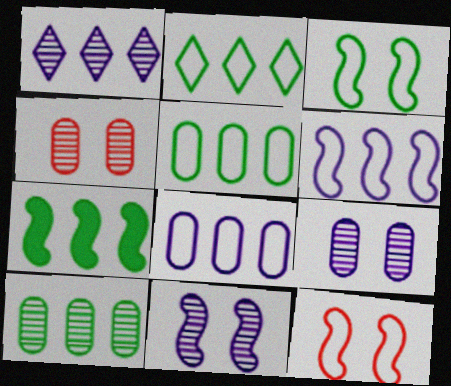[[2, 7, 10]]